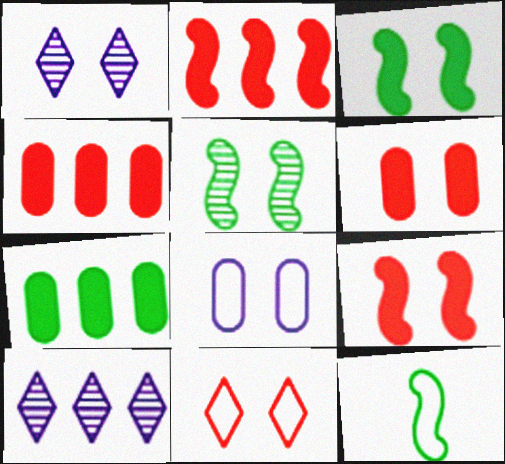[[1, 4, 12], 
[6, 10, 12]]